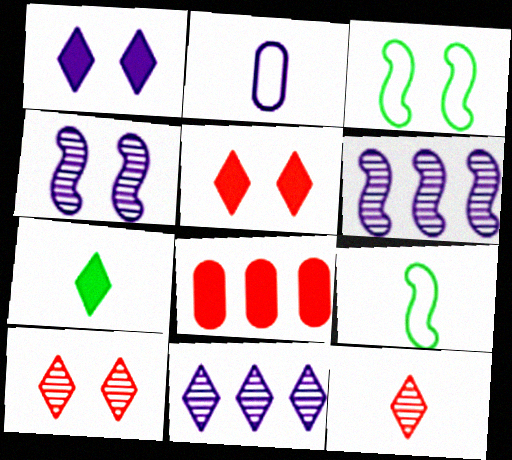[[1, 2, 6]]